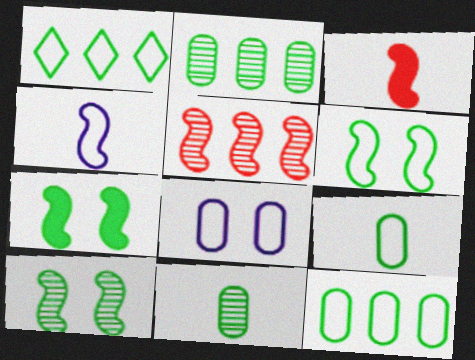[[1, 6, 9], 
[1, 7, 11], 
[4, 5, 7], 
[6, 7, 10]]